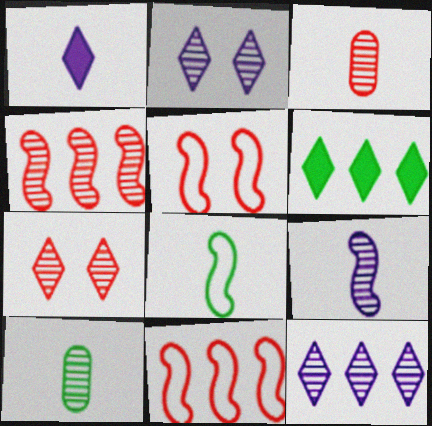[[1, 3, 8], 
[2, 4, 10], 
[3, 4, 7]]